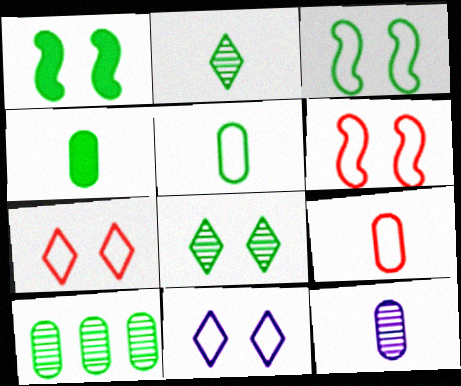[[4, 9, 12]]